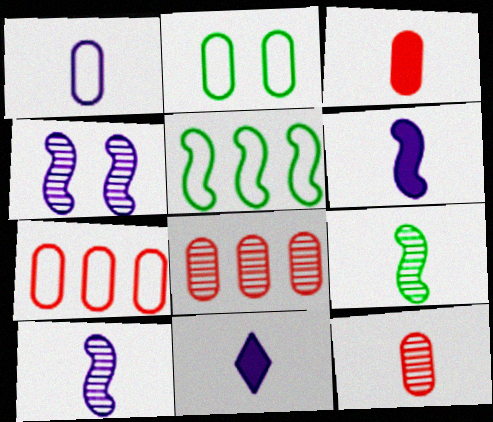[[1, 2, 7], 
[1, 10, 11]]